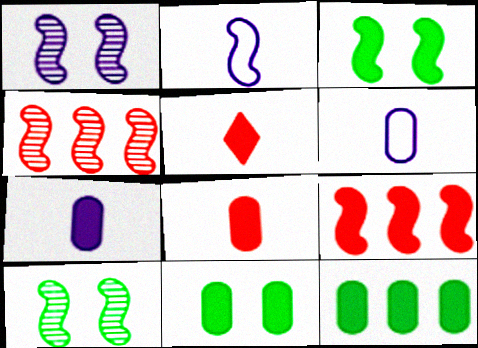[[2, 3, 4], 
[2, 9, 10]]